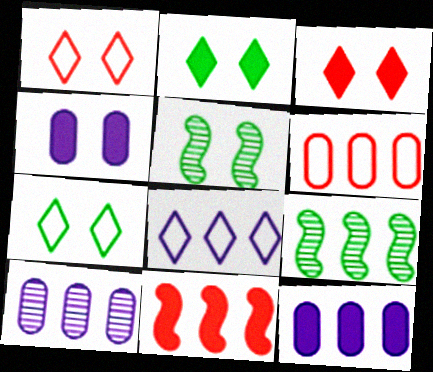[[1, 4, 5]]